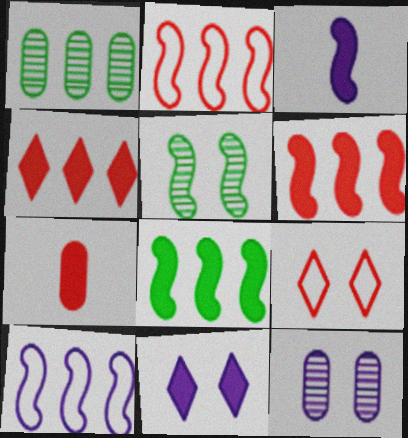[[1, 3, 9], 
[1, 4, 10], 
[2, 3, 5], 
[7, 8, 11]]